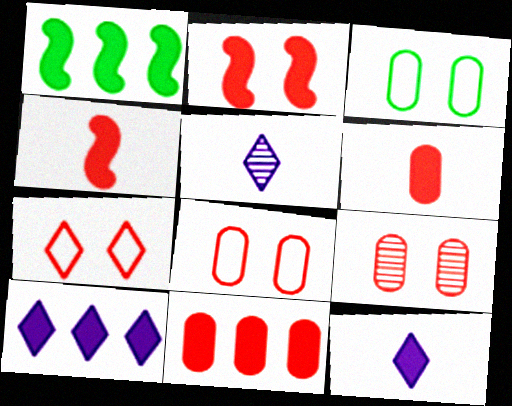[[1, 5, 8], 
[1, 10, 11], 
[2, 7, 9]]